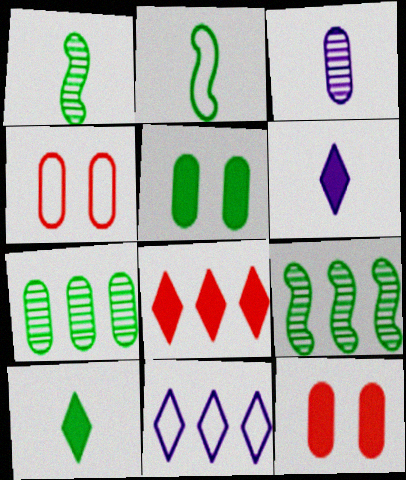[[1, 11, 12], 
[2, 4, 11], 
[4, 6, 9]]